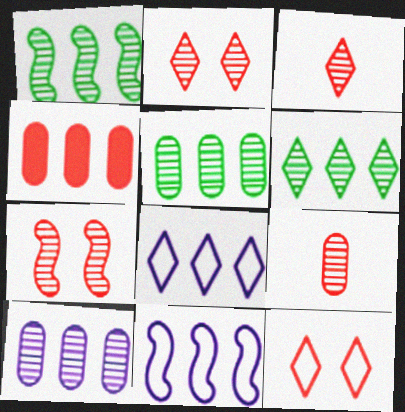[[1, 4, 8], 
[1, 5, 6], 
[4, 6, 11]]